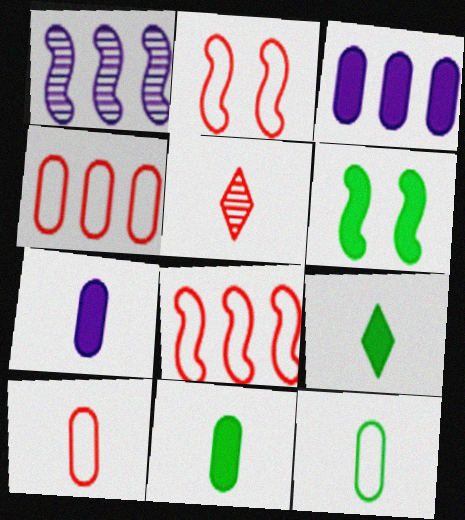[]